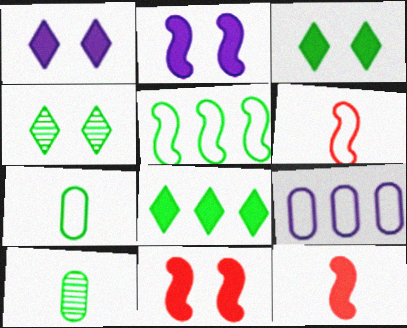[[3, 5, 10], 
[4, 9, 12]]